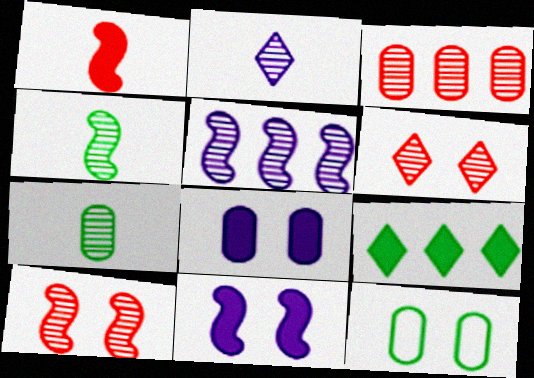[[1, 8, 9], 
[4, 5, 10], 
[4, 9, 12], 
[5, 6, 7], 
[6, 11, 12]]